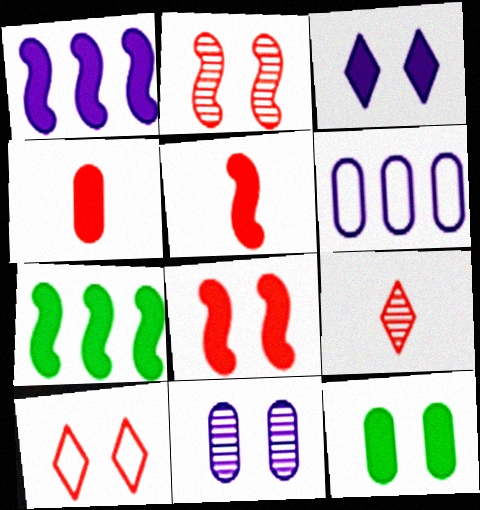[[3, 4, 7], 
[3, 8, 12]]